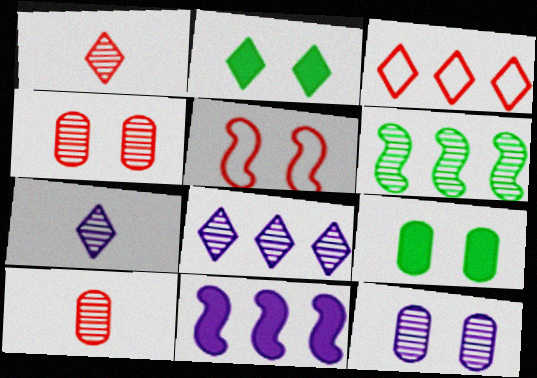[[1, 6, 12], 
[2, 3, 7], 
[2, 5, 12], 
[4, 6, 7]]